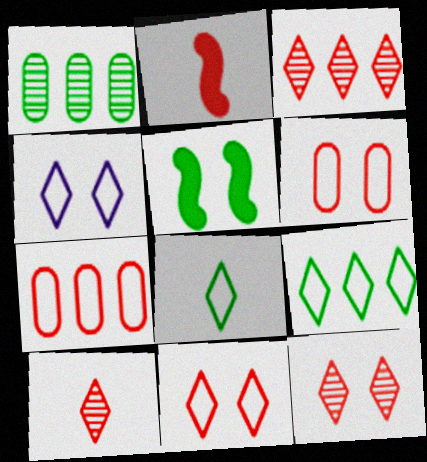[[1, 2, 4], 
[1, 5, 8], 
[2, 3, 6], 
[2, 7, 12], 
[3, 10, 12]]